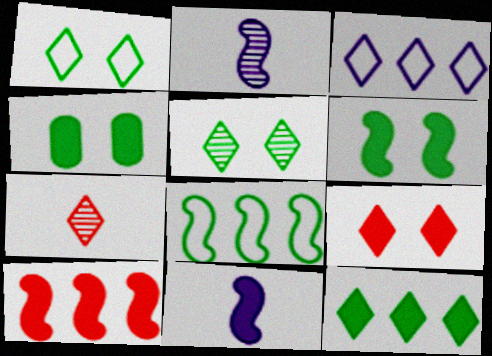[[6, 10, 11]]